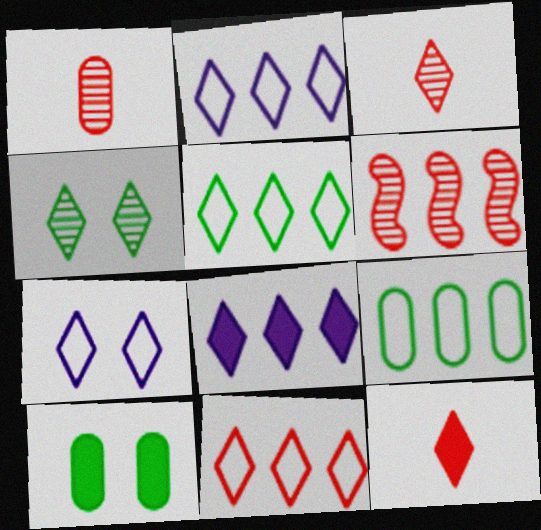[[2, 4, 12], 
[2, 5, 11], 
[6, 8, 9]]